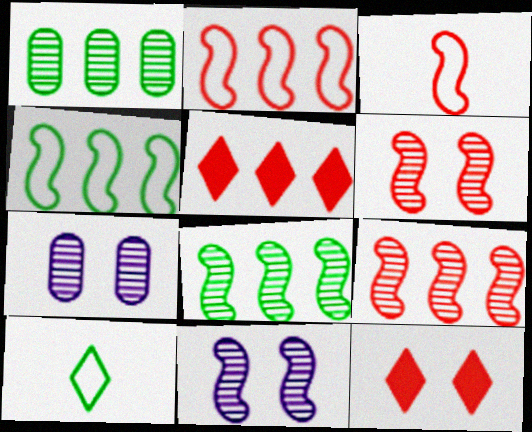[]